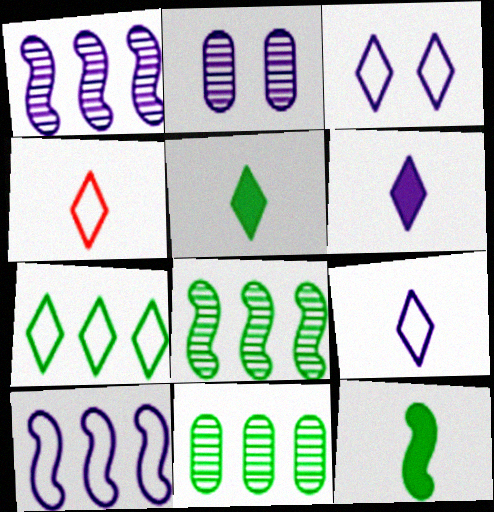[[2, 6, 10], 
[3, 4, 7]]